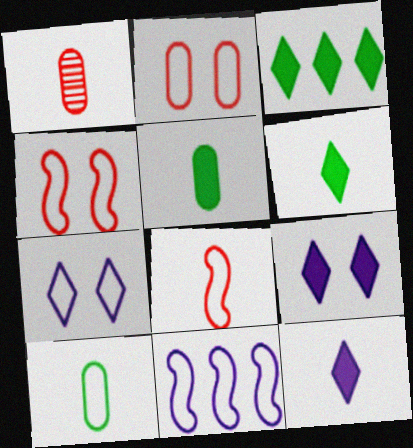[]